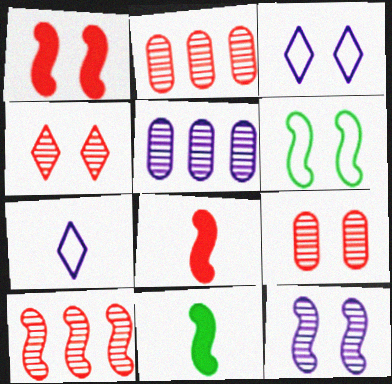[[1, 6, 12], 
[2, 3, 11]]